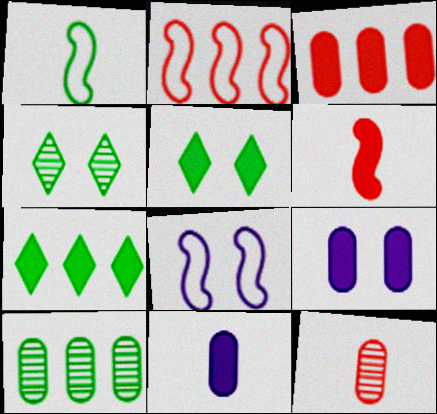[[1, 2, 8], 
[1, 5, 10], 
[2, 4, 11], 
[6, 7, 9], 
[7, 8, 12]]